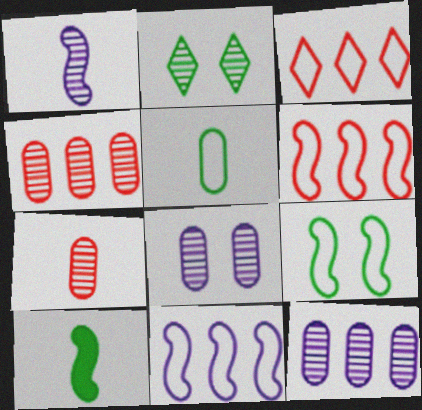[[1, 2, 4], 
[3, 8, 10]]